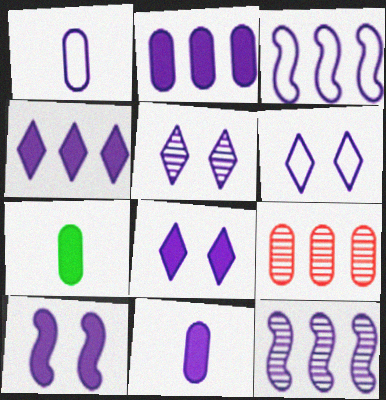[[1, 3, 6], 
[1, 8, 12], 
[3, 5, 11], 
[4, 10, 11], 
[5, 6, 8], 
[6, 11, 12]]